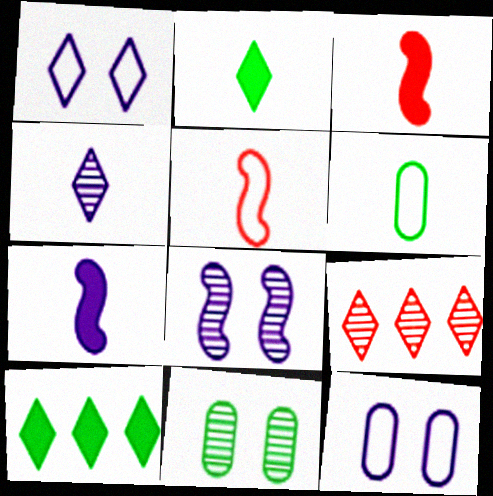[[1, 2, 9], 
[3, 4, 6]]